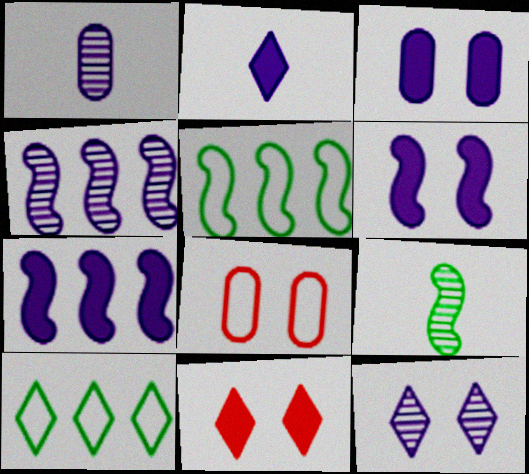[[1, 4, 12], 
[1, 5, 11], 
[2, 3, 7]]